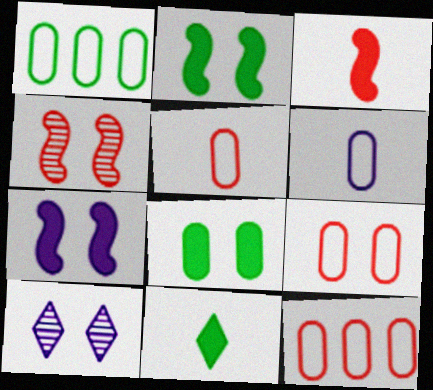[[1, 3, 10], 
[1, 6, 9], 
[2, 9, 10], 
[5, 9, 12]]